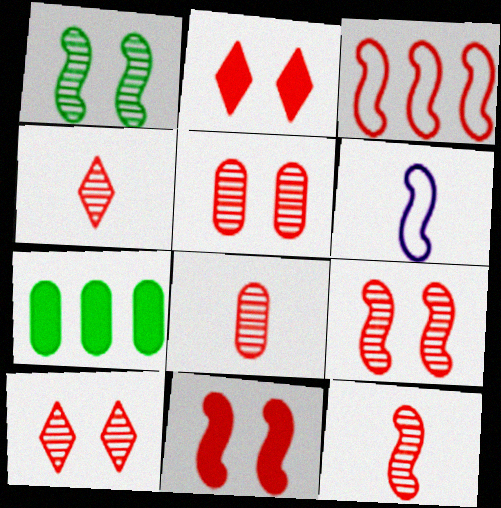[[2, 3, 8], 
[3, 11, 12], 
[4, 8, 12], 
[5, 9, 10], 
[6, 7, 10]]